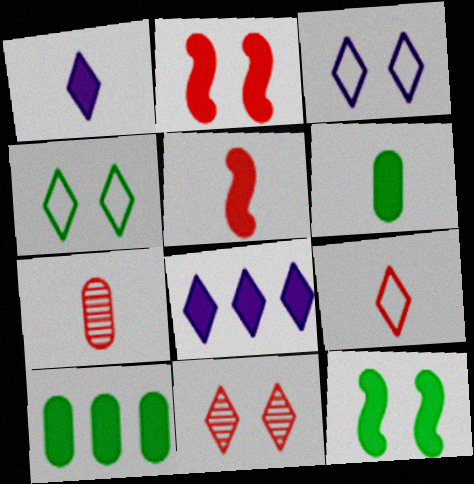[[1, 2, 10], 
[1, 5, 6], 
[2, 6, 8], 
[5, 7, 9]]